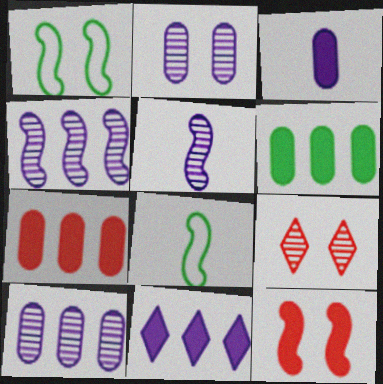[[4, 8, 12]]